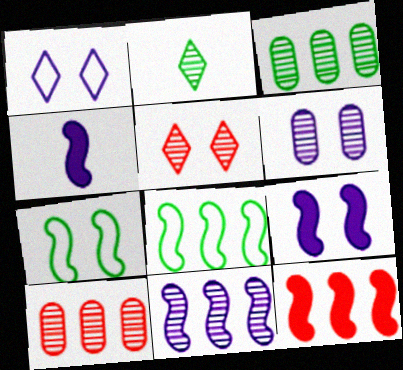[[1, 6, 9], 
[8, 11, 12]]